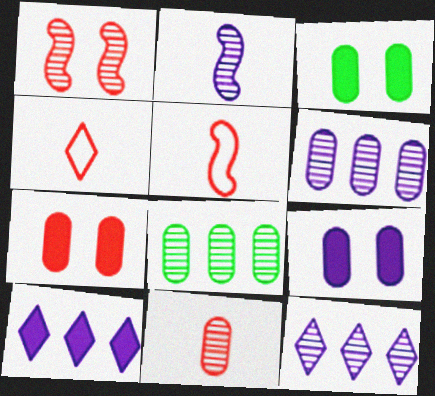[[3, 5, 12], 
[3, 7, 9]]